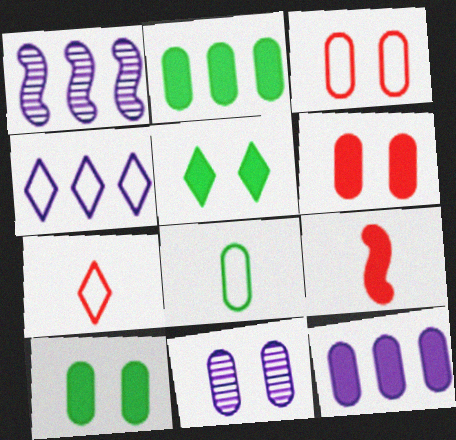[[1, 4, 12], 
[1, 7, 10], 
[3, 10, 11], 
[5, 9, 12]]